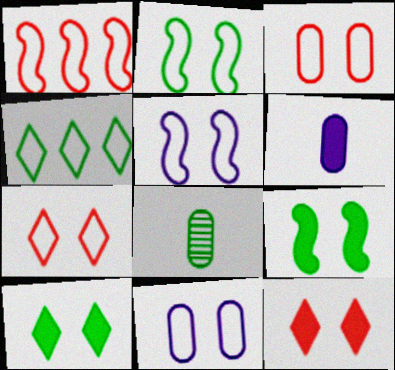[[2, 7, 11], 
[4, 8, 9]]